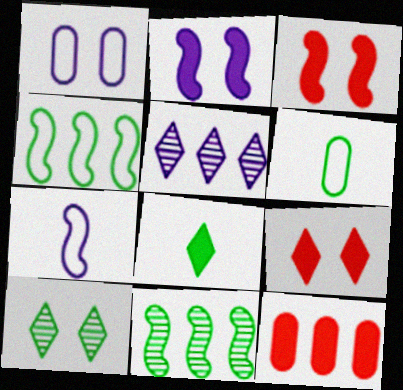[[1, 3, 10], 
[2, 8, 12], 
[3, 5, 6], 
[3, 7, 11], 
[4, 5, 12], 
[7, 10, 12]]